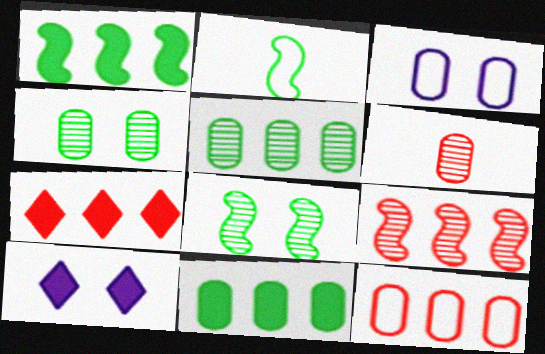[[1, 2, 8], 
[3, 6, 11], 
[7, 9, 12]]